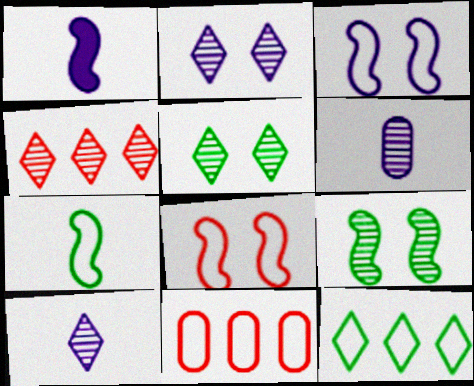[[1, 5, 11], 
[4, 5, 10], 
[4, 6, 9]]